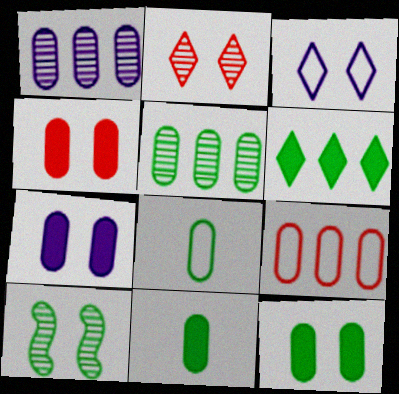[[1, 4, 8], 
[3, 4, 10], 
[4, 7, 12], 
[5, 8, 12], 
[6, 8, 10]]